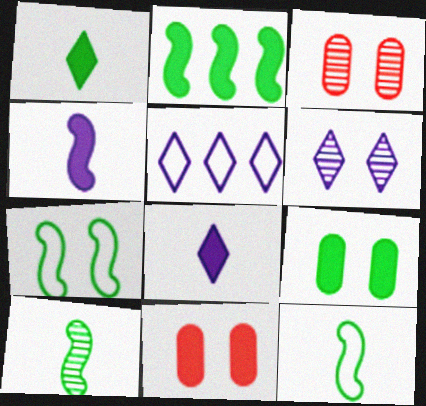[[1, 2, 9], 
[2, 7, 10], 
[2, 8, 11], 
[5, 6, 8], 
[5, 10, 11], 
[6, 7, 11]]